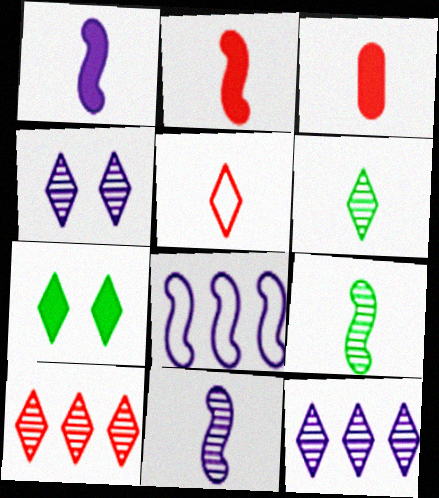[[4, 6, 10], 
[5, 7, 12]]